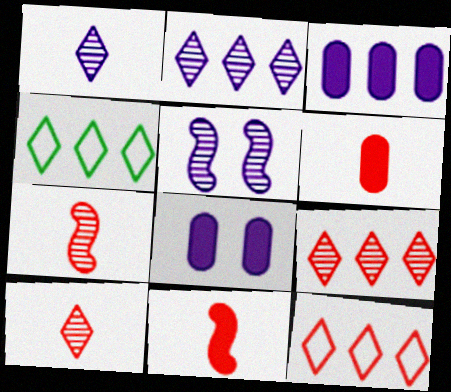[[4, 5, 6], 
[4, 7, 8]]